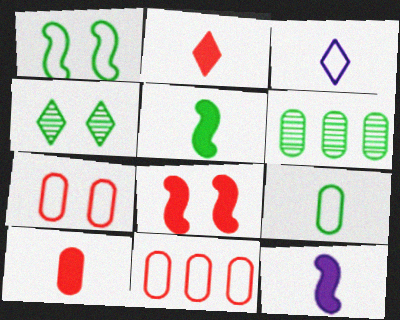[[1, 3, 11], 
[3, 6, 8], 
[4, 11, 12]]